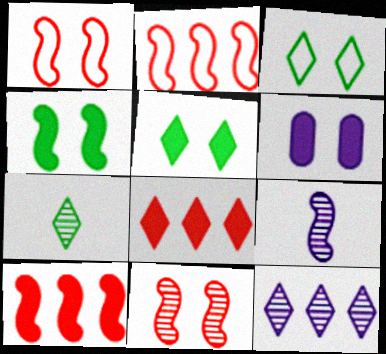[[2, 4, 9], 
[2, 6, 7], 
[3, 6, 11]]